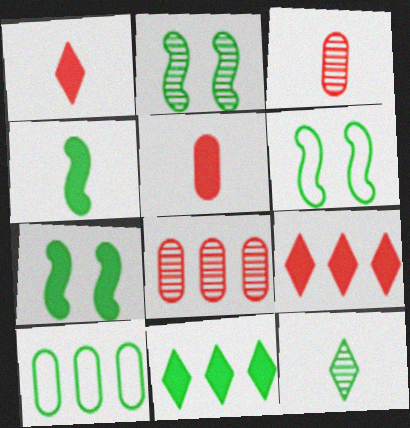[[2, 6, 7], 
[7, 10, 12]]